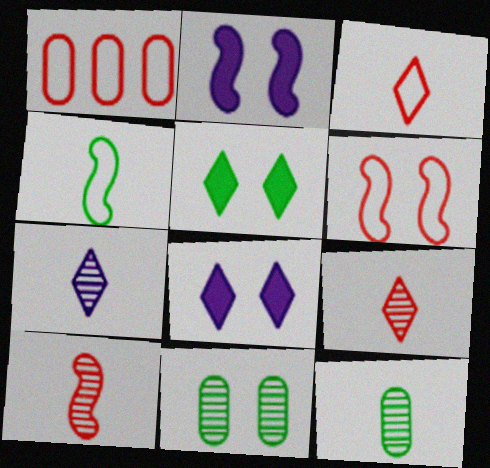[[1, 3, 6], 
[6, 8, 11], 
[7, 10, 12]]